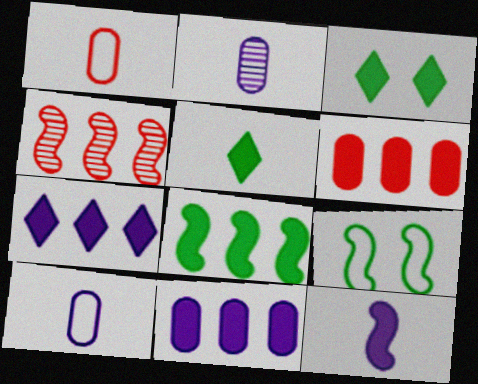[[3, 4, 10], 
[3, 6, 12], 
[4, 9, 12], 
[6, 7, 8]]